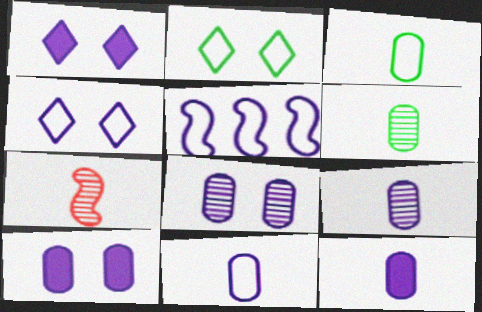[[1, 5, 9], 
[4, 5, 11], 
[9, 11, 12]]